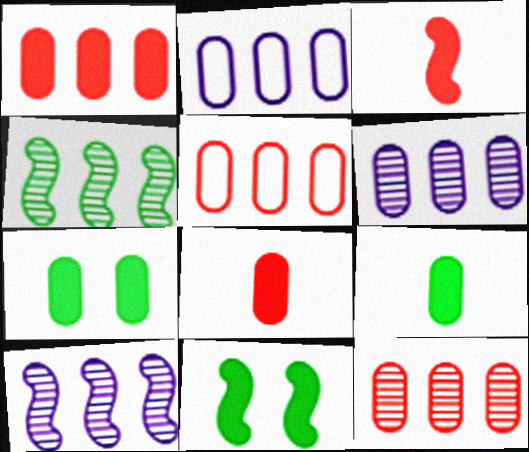[[1, 5, 12]]